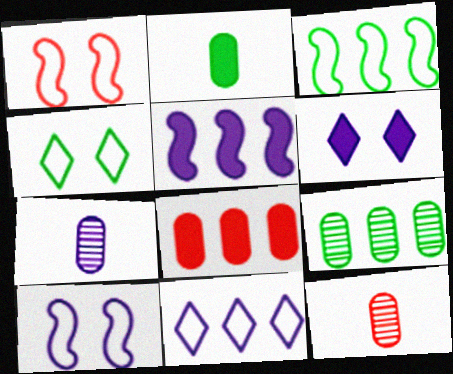[[3, 6, 12], 
[4, 5, 12]]